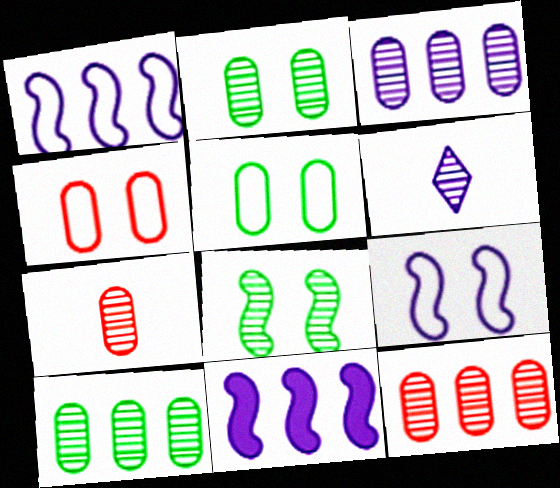[[2, 3, 7], 
[3, 10, 12], 
[6, 8, 12]]